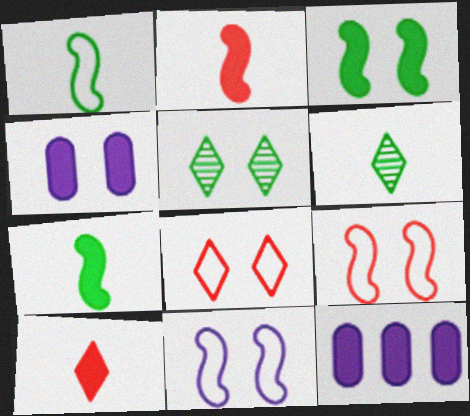[[3, 10, 12], 
[4, 5, 9], 
[6, 9, 12]]